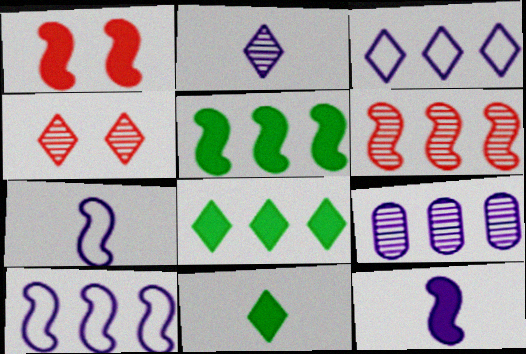[[1, 5, 12], 
[3, 4, 11], 
[5, 6, 10]]